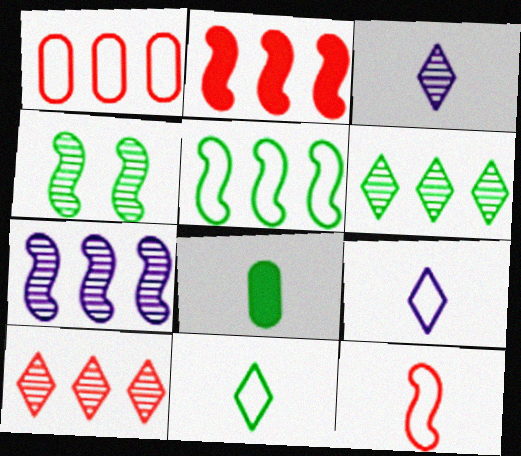[[1, 2, 10], 
[2, 5, 7], 
[3, 8, 12]]